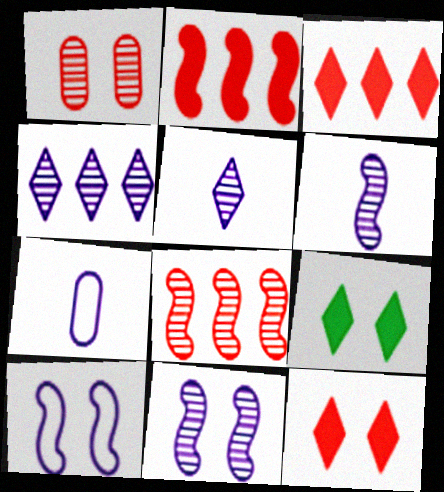[[1, 9, 10], 
[7, 8, 9]]